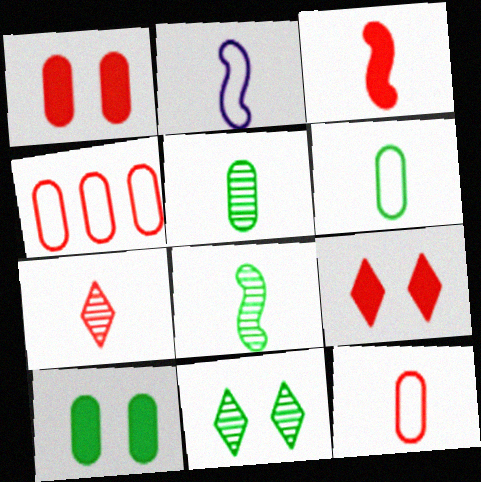[[2, 3, 8], 
[3, 7, 12]]